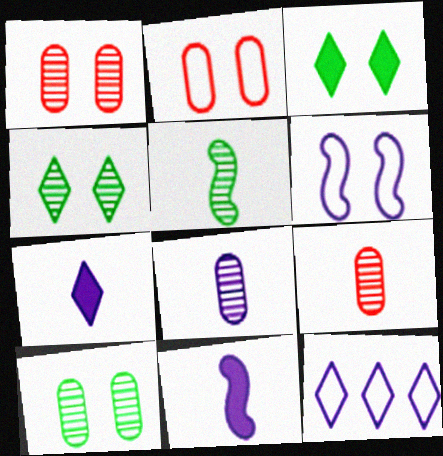[[1, 3, 6]]